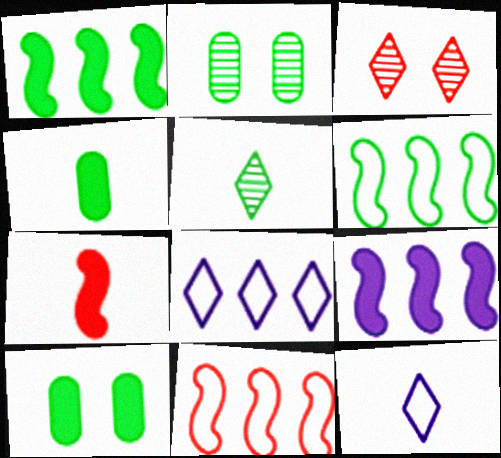[[2, 7, 8], 
[5, 6, 10]]